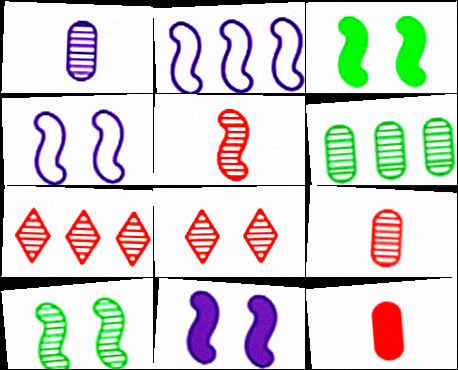[[1, 7, 10], 
[2, 3, 5]]